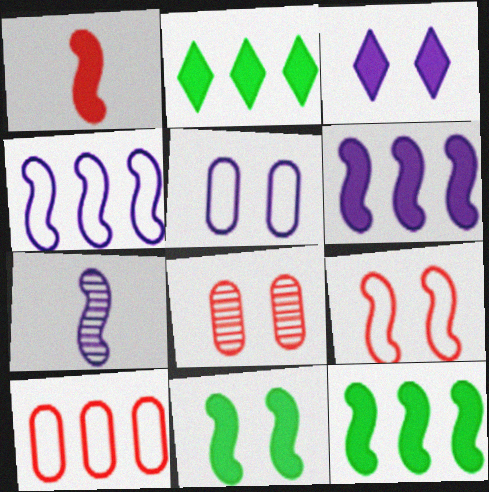[[1, 6, 11], 
[7, 9, 12]]